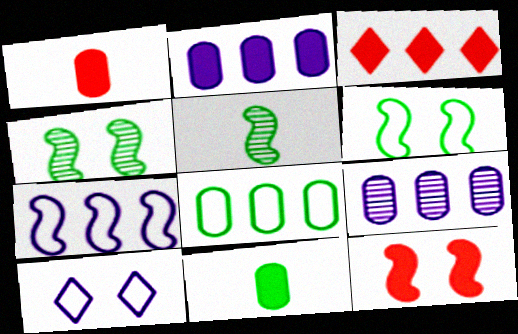[[1, 3, 12], 
[5, 7, 12]]